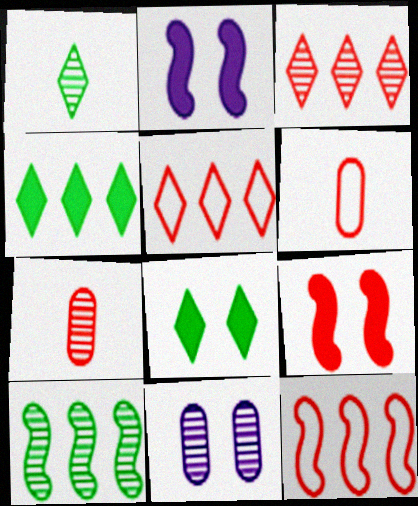[[3, 6, 9], 
[5, 7, 9]]